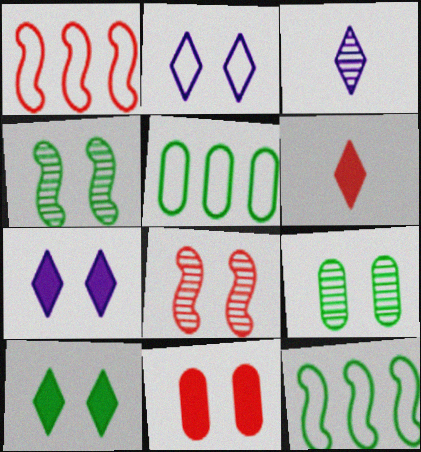[[2, 4, 11], 
[3, 11, 12]]